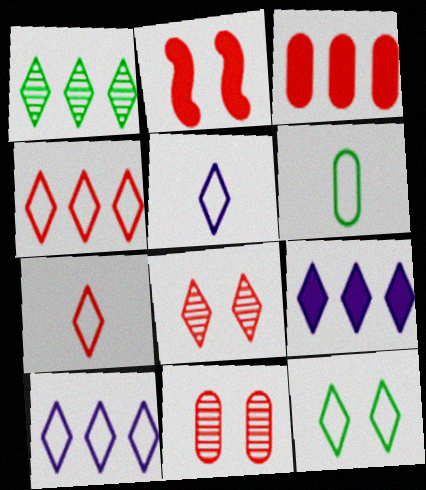[[1, 4, 9], 
[4, 5, 12], 
[7, 10, 12]]